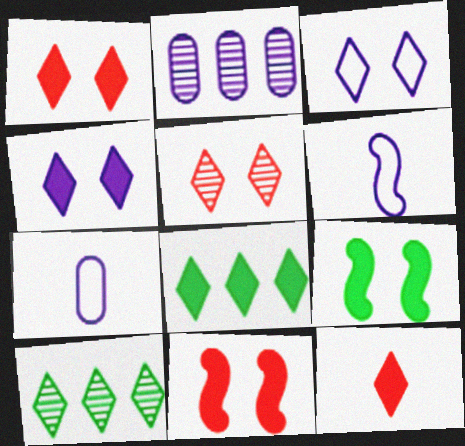[[2, 4, 6], 
[3, 10, 12], 
[4, 8, 12], 
[7, 10, 11]]